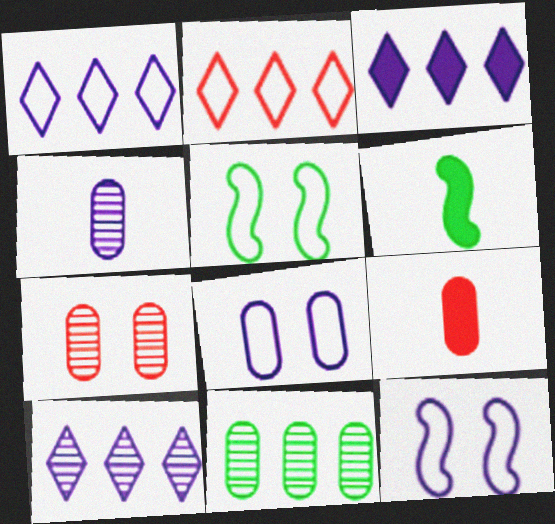[[1, 3, 10], 
[1, 6, 7], 
[3, 4, 12], 
[4, 7, 11], 
[5, 9, 10], 
[8, 9, 11]]